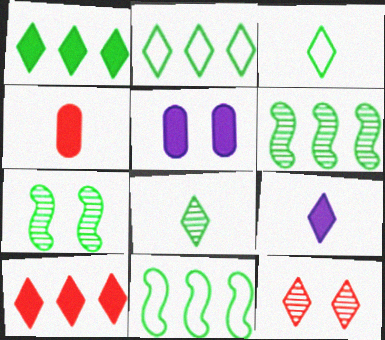[[2, 9, 12]]